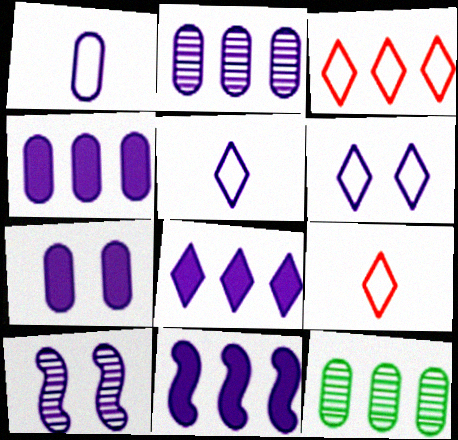[[1, 2, 7], 
[1, 8, 10], 
[3, 11, 12], 
[4, 5, 10], 
[4, 8, 11], 
[6, 7, 10]]